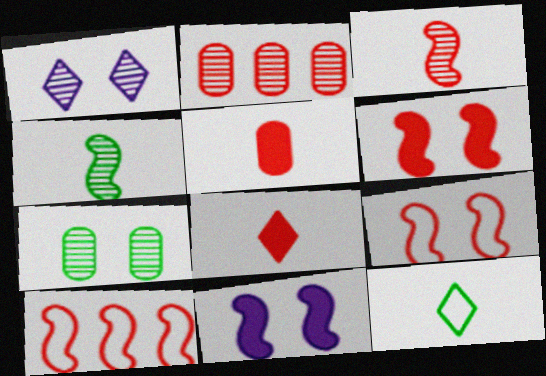[[1, 2, 4], 
[2, 8, 9], 
[2, 11, 12], 
[3, 6, 10], 
[4, 10, 11]]